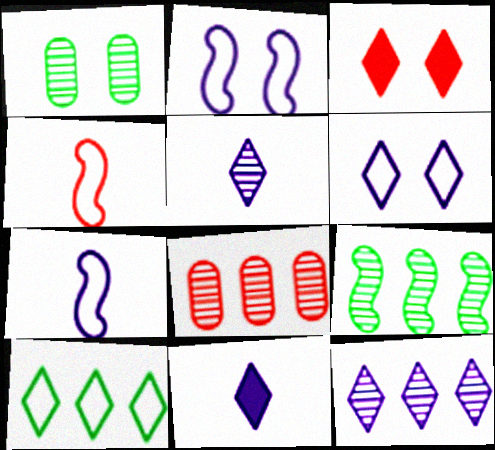[[1, 2, 3], 
[3, 4, 8], 
[3, 5, 10], 
[6, 11, 12], 
[8, 9, 12]]